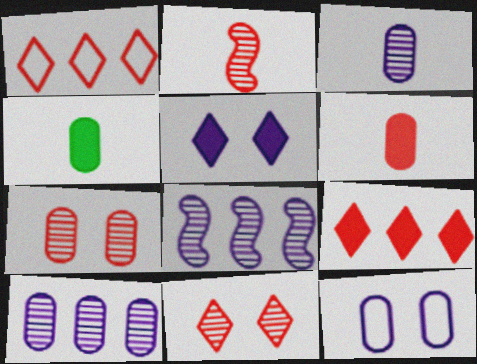[]